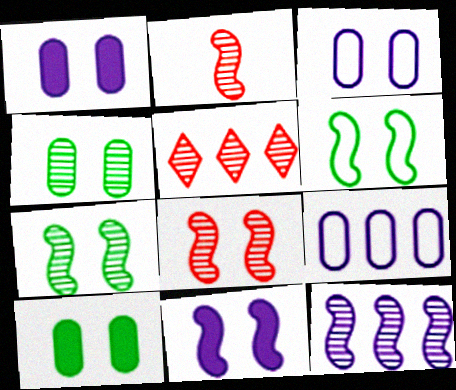[[2, 7, 12], 
[6, 8, 11]]